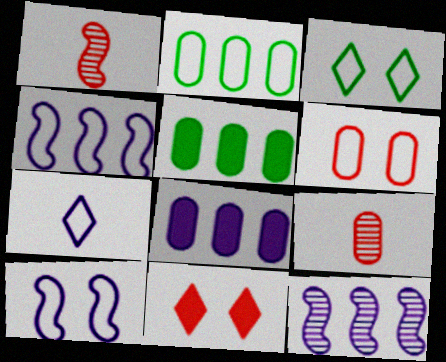[[1, 3, 8], 
[3, 6, 10]]